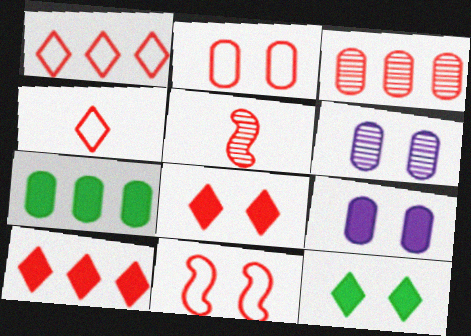[[2, 5, 10], 
[6, 11, 12]]